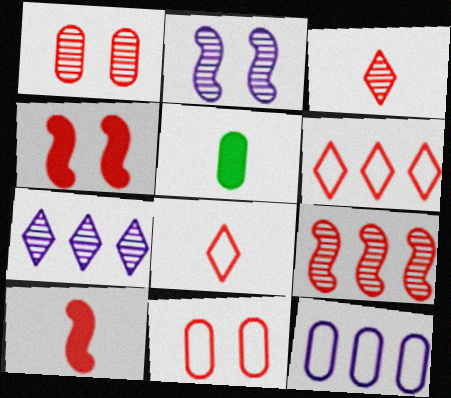[[1, 3, 9], 
[1, 5, 12], 
[1, 6, 10], 
[2, 5, 6]]